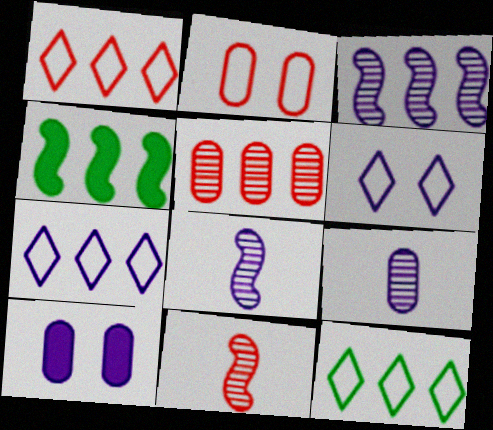[[1, 7, 12], 
[4, 5, 7], 
[7, 8, 10], 
[10, 11, 12]]